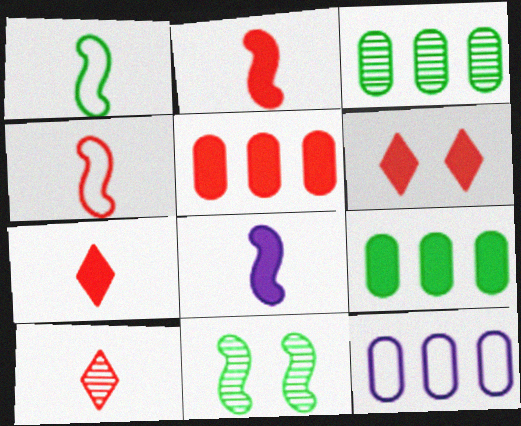[[2, 5, 6], 
[3, 5, 12], 
[6, 8, 9], 
[7, 11, 12]]